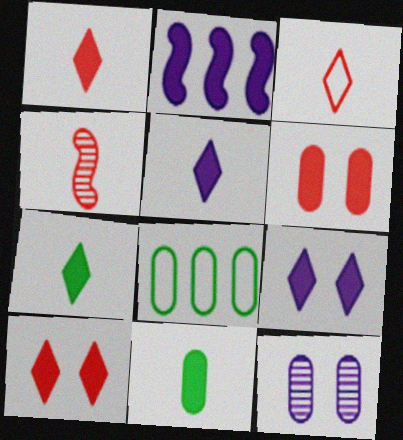[[1, 5, 7], 
[2, 6, 7], 
[2, 10, 11], 
[4, 8, 9]]